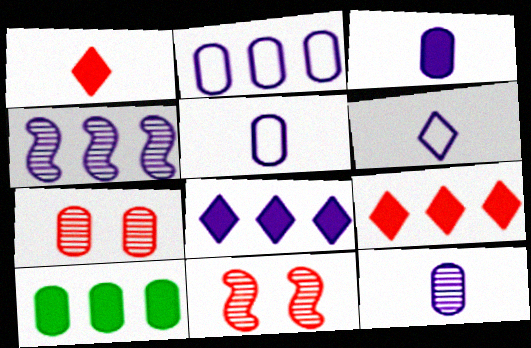[[2, 4, 8], 
[3, 5, 12], 
[5, 7, 10], 
[6, 10, 11]]